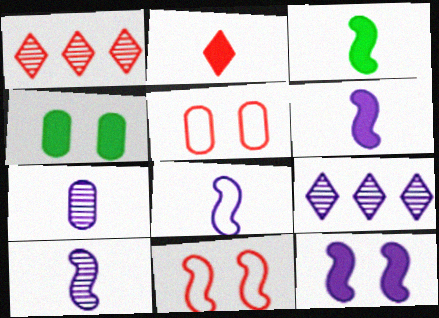[[1, 4, 8], 
[3, 5, 9], 
[6, 8, 10]]